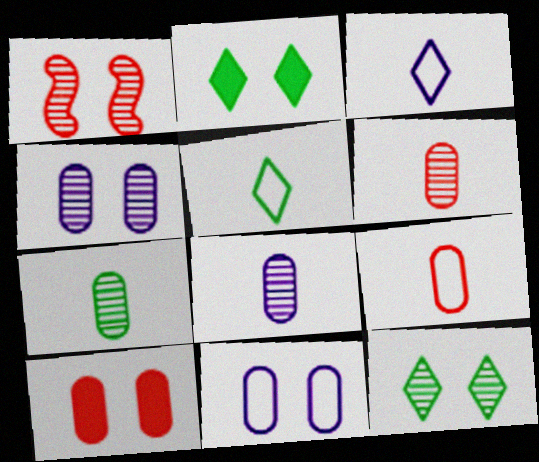[[1, 2, 11], 
[1, 4, 12], 
[6, 7, 8]]